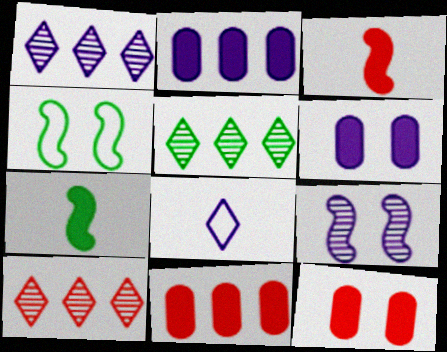[[1, 5, 10], 
[2, 8, 9]]